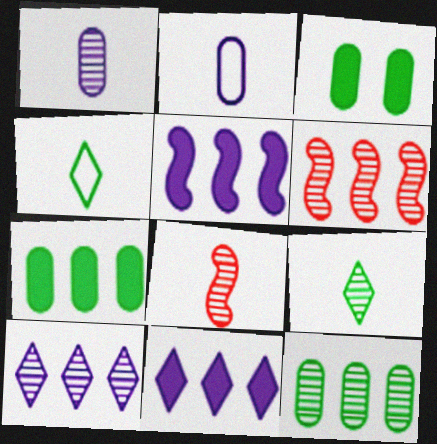[[1, 8, 9], 
[6, 10, 12]]